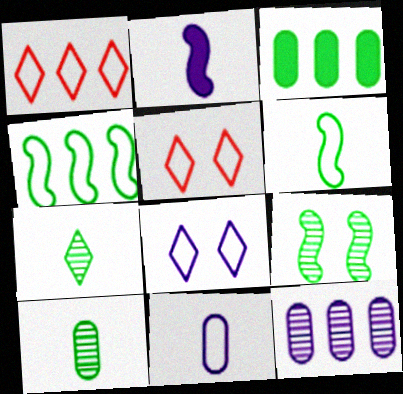[[2, 8, 12], 
[4, 5, 11]]